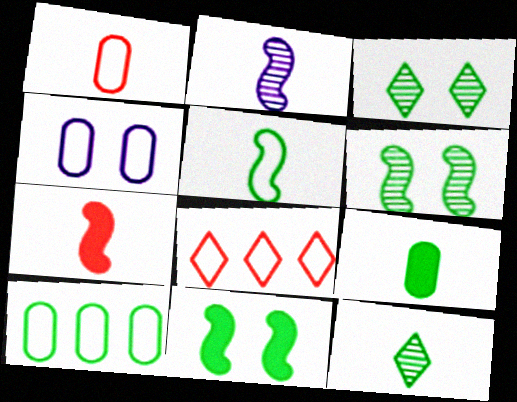[[1, 4, 10], 
[2, 5, 7], 
[4, 5, 8], 
[5, 9, 12], 
[10, 11, 12]]